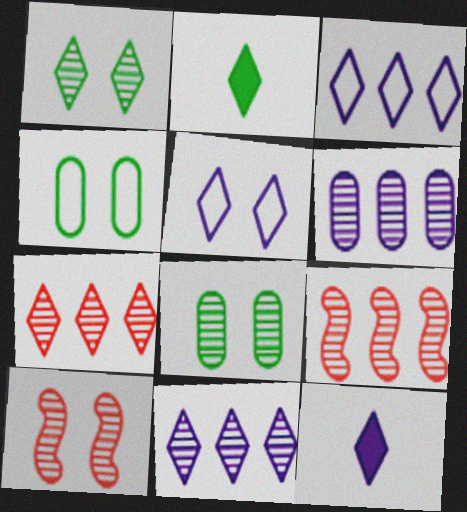[[2, 5, 7], 
[4, 9, 12], 
[5, 11, 12]]